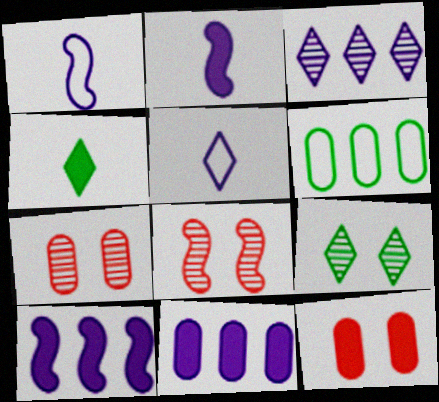[[4, 10, 12]]